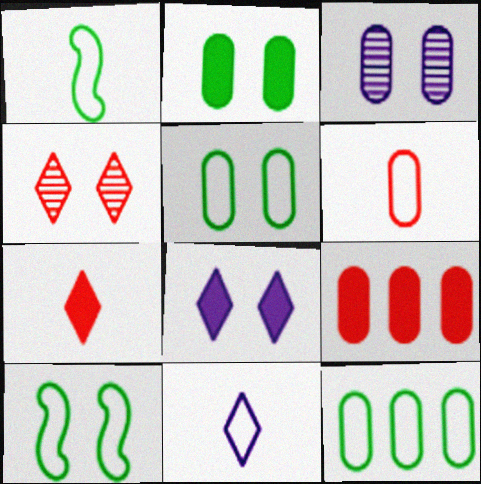[[1, 6, 11]]